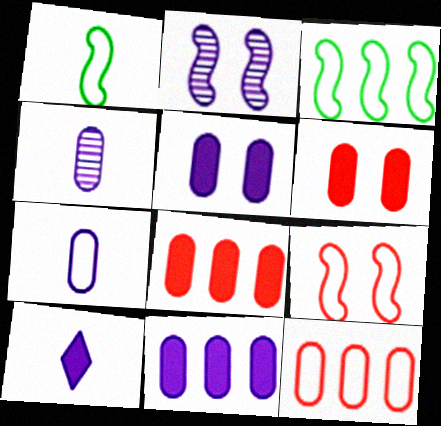[]